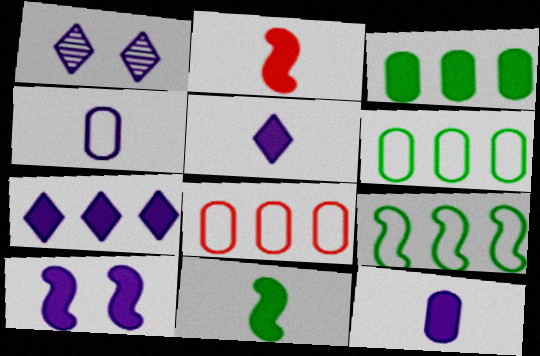[[1, 2, 6], 
[1, 8, 11], 
[7, 10, 12]]